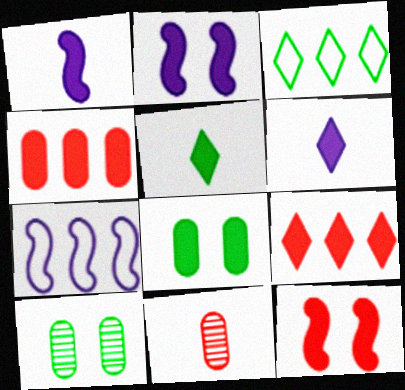[[1, 8, 9], 
[2, 3, 11], 
[2, 4, 5]]